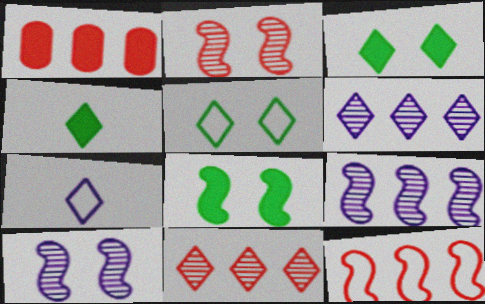[[1, 11, 12], 
[3, 7, 11]]